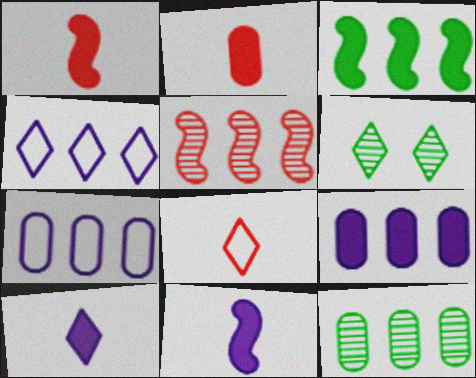[[1, 6, 7]]